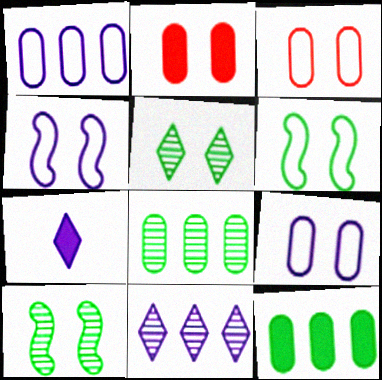[[2, 4, 5]]